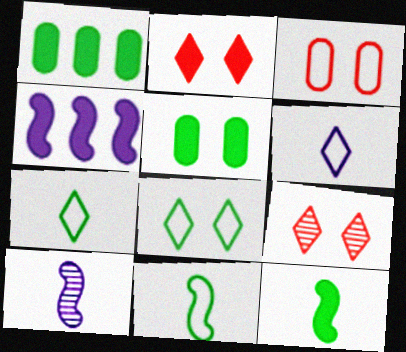[]